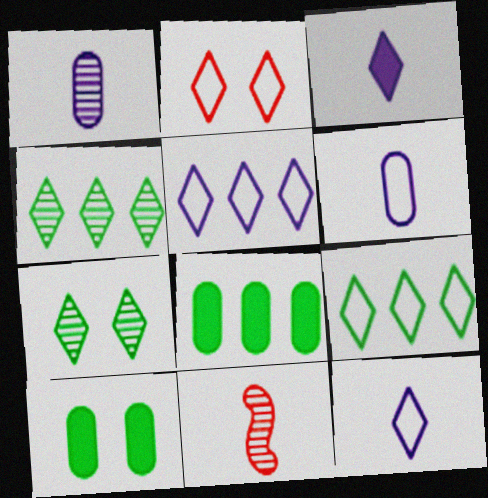[[2, 3, 4], 
[2, 9, 12], 
[5, 10, 11]]